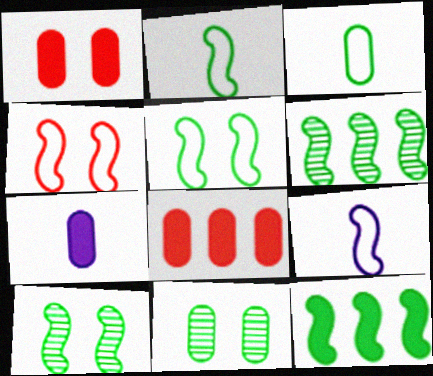[[2, 10, 12]]